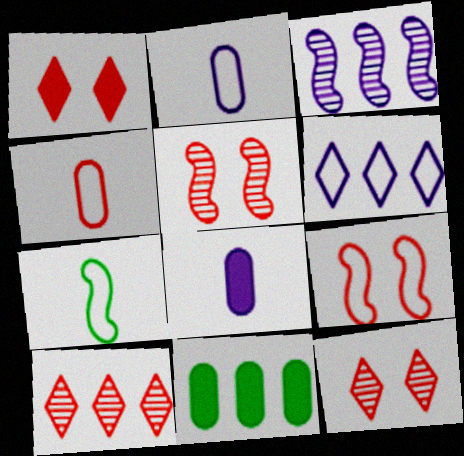[]